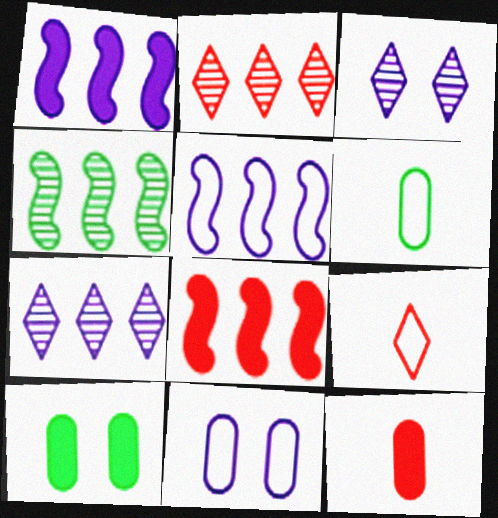[[3, 6, 8], 
[4, 5, 8]]